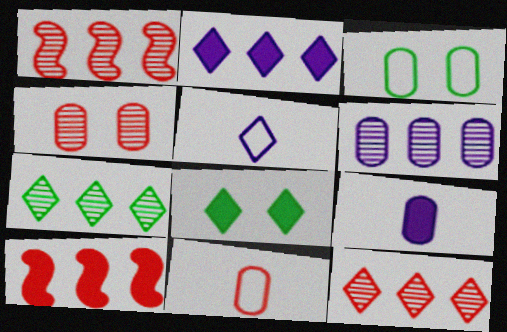[[1, 6, 7], 
[5, 8, 12], 
[8, 9, 10]]